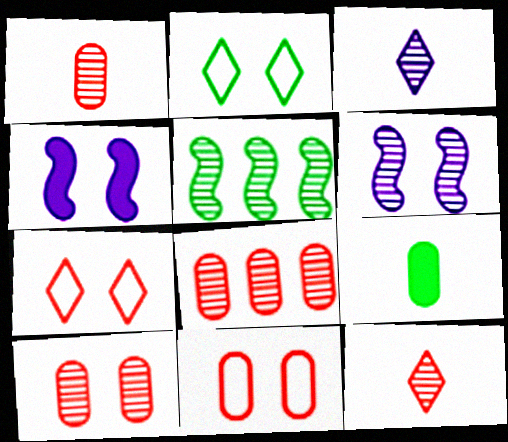[[1, 8, 10], 
[2, 4, 10], 
[2, 5, 9], 
[3, 5, 10]]